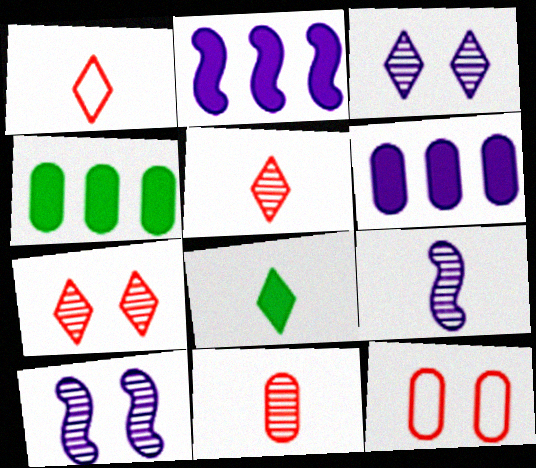[[1, 4, 10]]